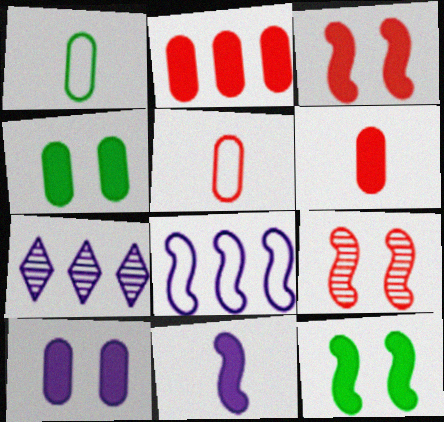[[1, 3, 7], 
[5, 7, 12]]